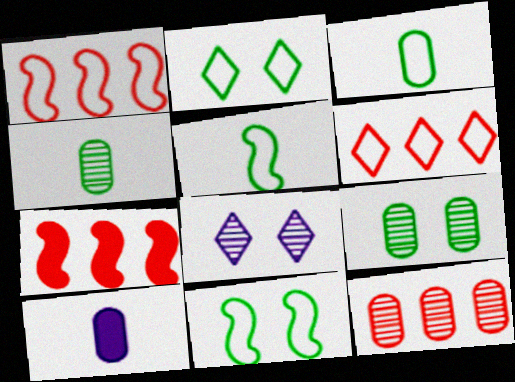[[3, 7, 8], 
[6, 7, 12]]